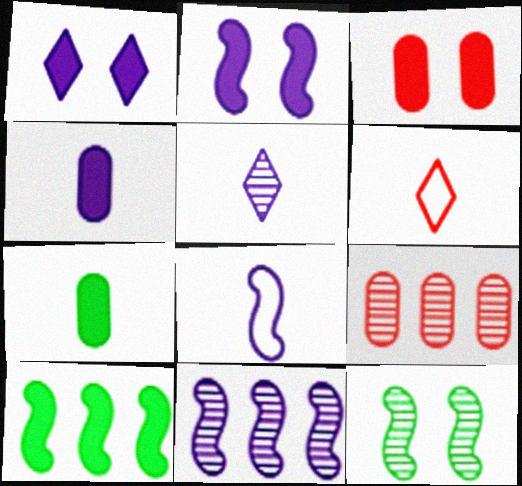[[2, 8, 11], 
[4, 5, 8], 
[5, 9, 12]]